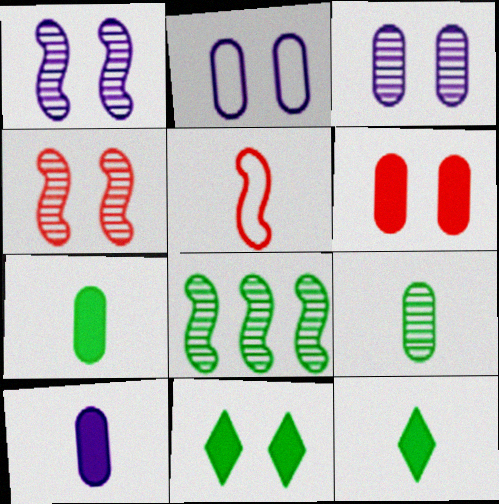[[2, 4, 11]]